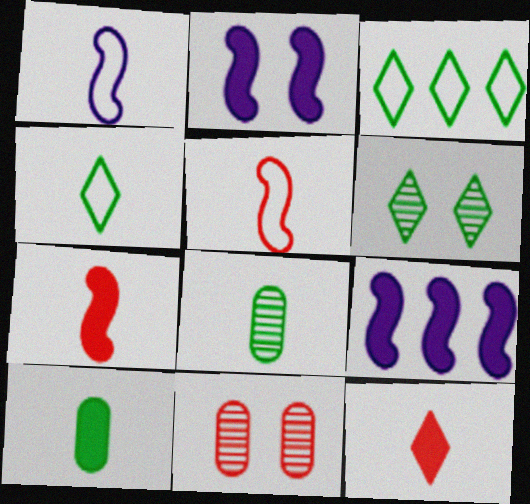[[1, 8, 12], 
[4, 9, 11]]